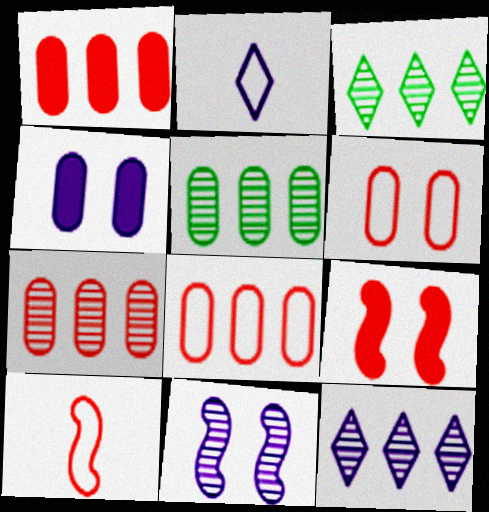[[1, 7, 8], 
[2, 5, 9], 
[3, 4, 10]]